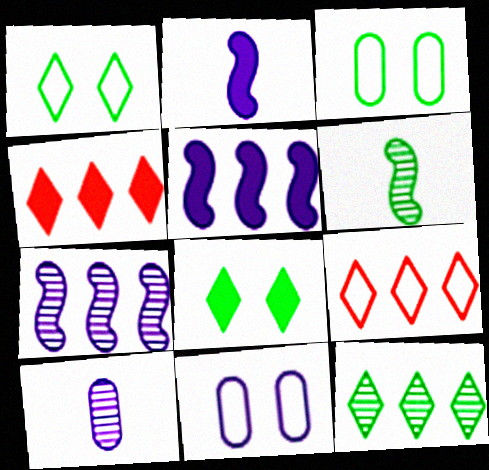[[4, 6, 11]]